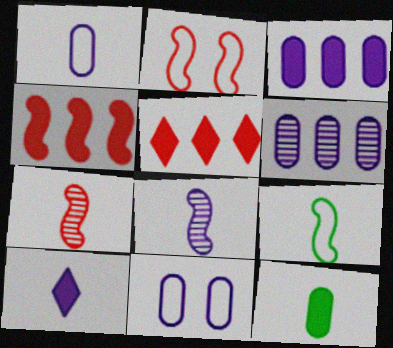[[1, 8, 10], 
[2, 4, 7]]